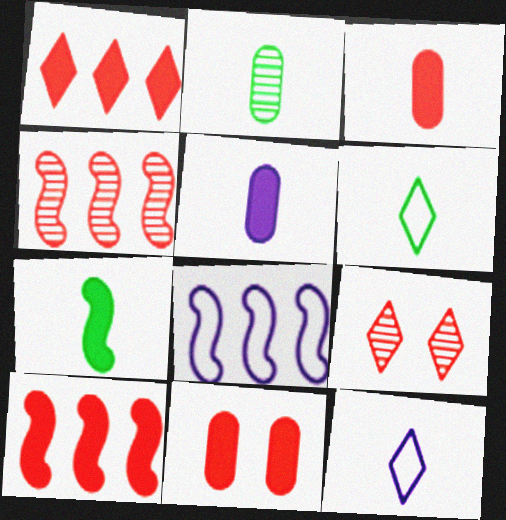[[2, 6, 7]]